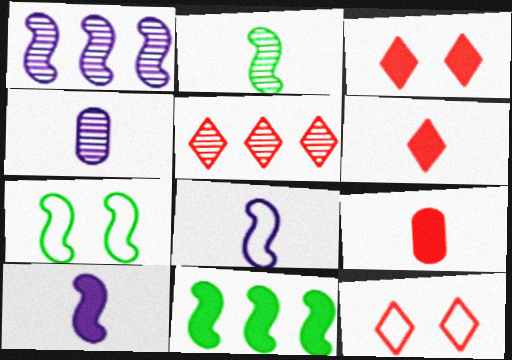[[2, 7, 11], 
[4, 11, 12], 
[5, 6, 12]]